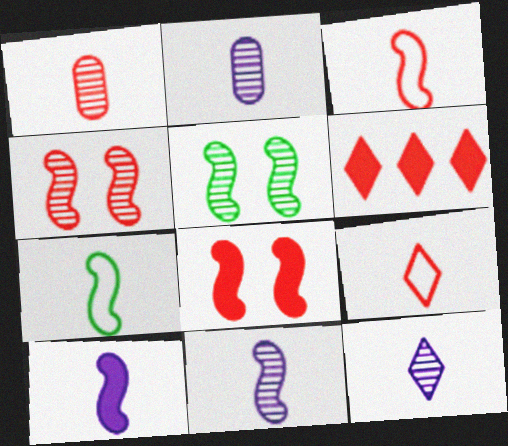[[2, 11, 12]]